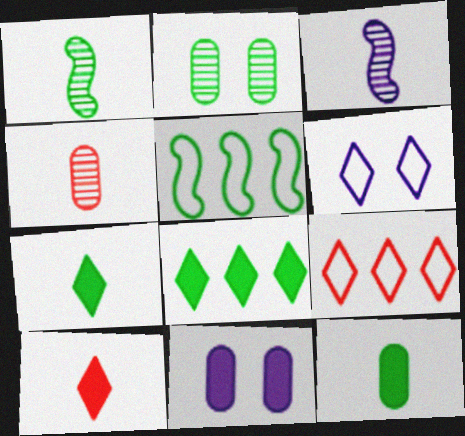[[1, 9, 11], 
[2, 5, 7]]